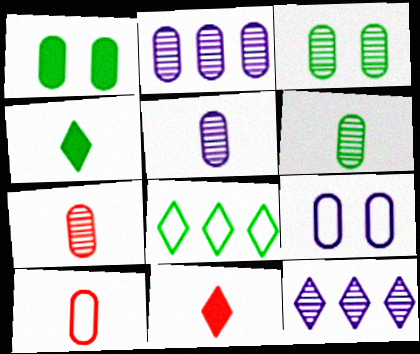[[1, 2, 10], 
[2, 3, 7], 
[5, 6, 7]]